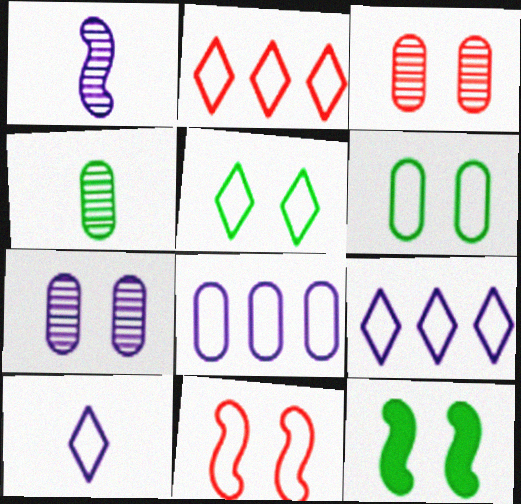[[2, 5, 10]]